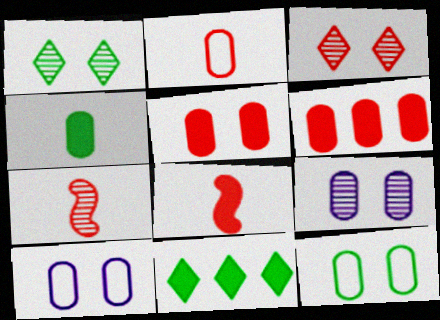[[5, 9, 12], 
[7, 10, 11]]